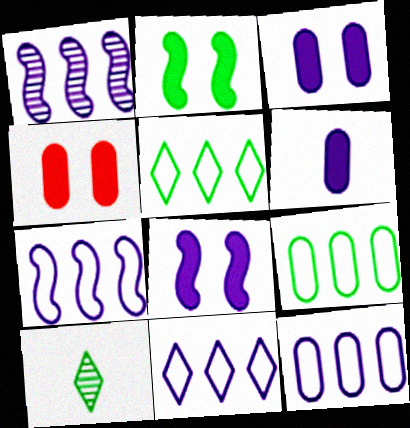[[2, 9, 10], 
[4, 7, 10], 
[7, 11, 12]]